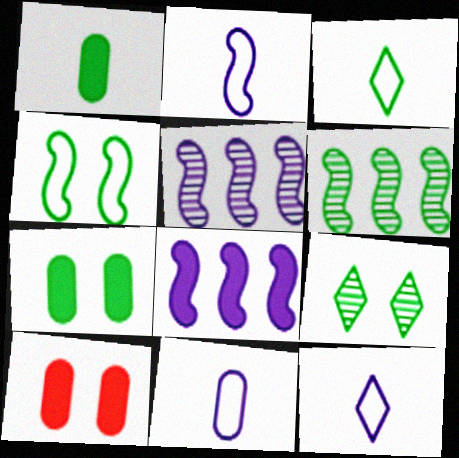[[2, 11, 12], 
[3, 5, 10], 
[3, 6, 7], 
[4, 7, 9], 
[6, 10, 12]]